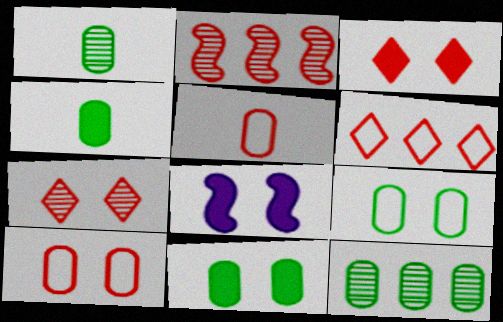[[1, 6, 8], 
[2, 3, 5], 
[3, 8, 11], 
[4, 9, 12], 
[7, 8, 9]]